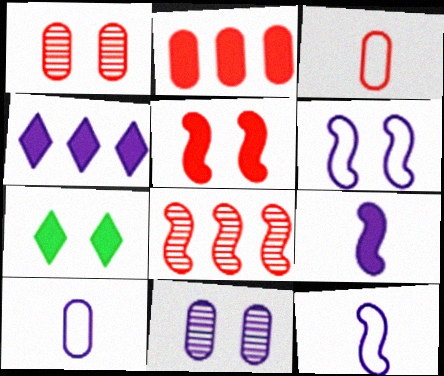[[1, 2, 3], 
[1, 6, 7], 
[2, 7, 9], 
[4, 11, 12], 
[7, 8, 10]]